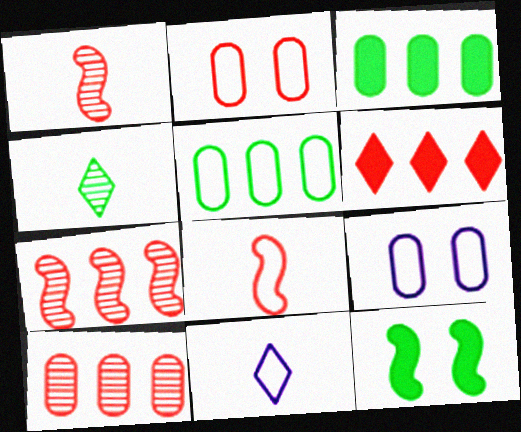[[1, 2, 6], 
[4, 5, 12], 
[10, 11, 12]]